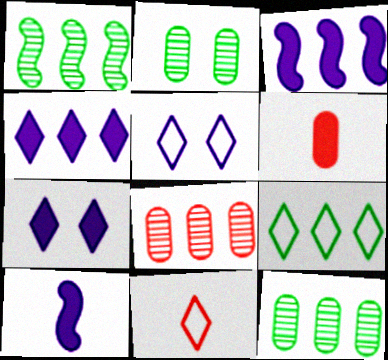[[1, 5, 6], 
[2, 3, 11], 
[3, 8, 9], 
[5, 9, 11]]